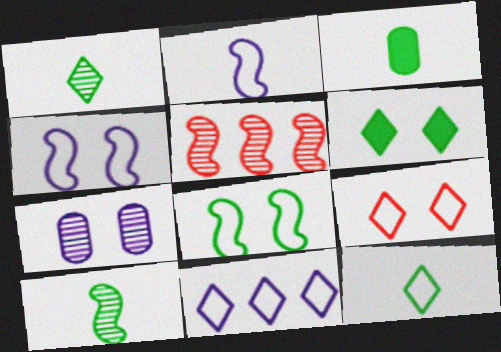[[1, 5, 7], 
[3, 10, 12], 
[9, 11, 12]]